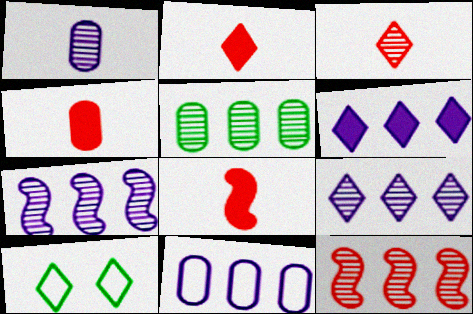[[2, 4, 8], 
[2, 9, 10], 
[3, 6, 10], 
[4, 7, 10], 
[5, 9, 12], 
[6, 7, 11]]